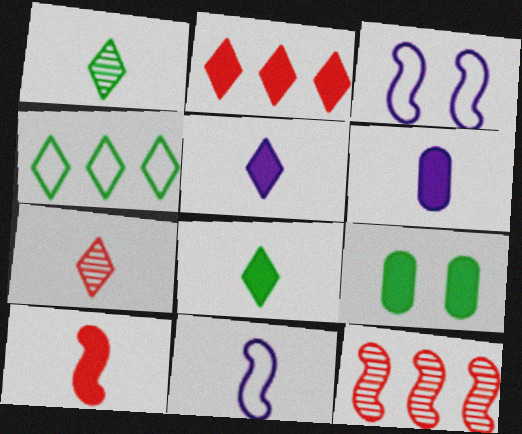[[6, 8, 10]]